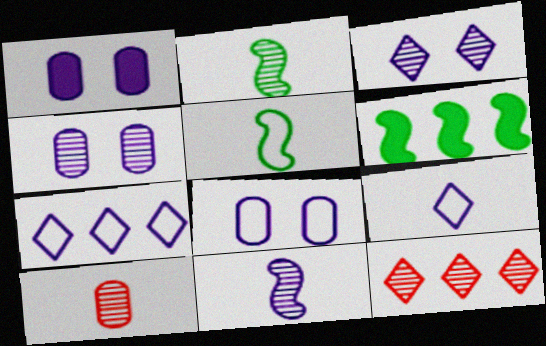[[1, 4, 8], 
[1, 5, 12], 
[1, 7, 11], 
[2, 4, 12]]